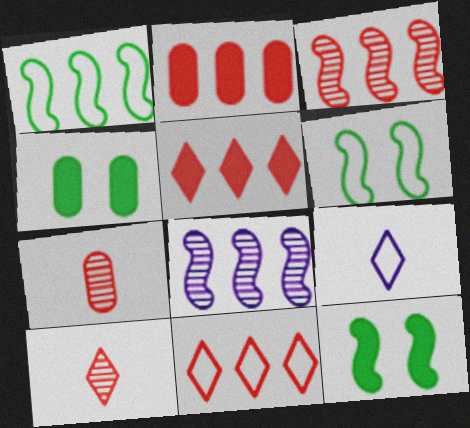[[2, 3, 11], 
[3, 4, 9]]